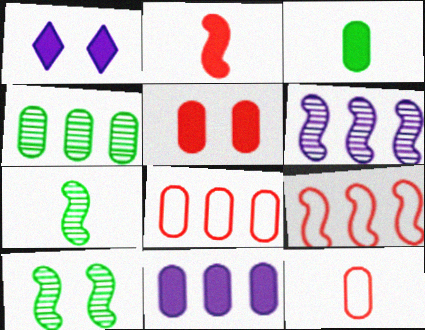[[1, 7, 8], 
[3, 5, 11], 
[4, 8, 11]]